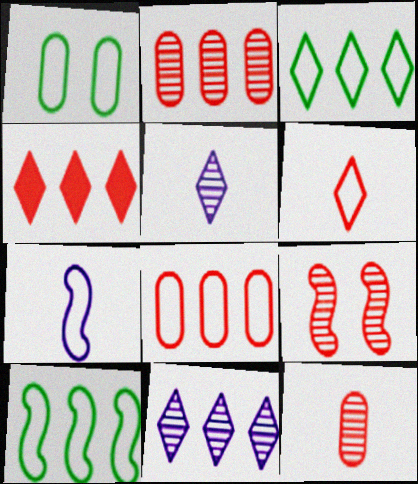[[3, 4, 11]]